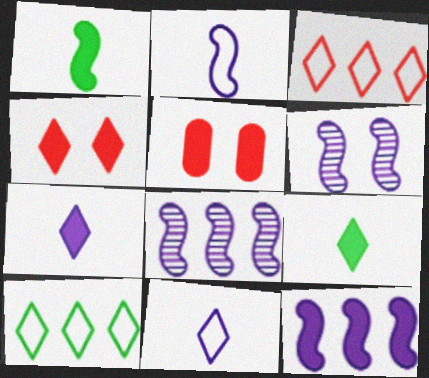[[2, 6, 12], 
[5, 9, 12]]